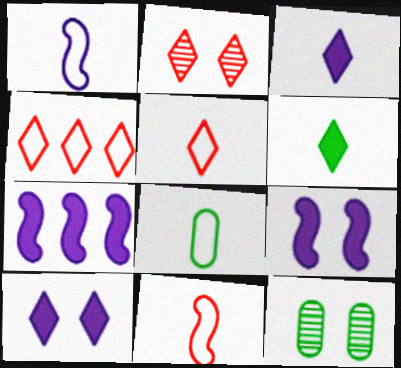[[1, 5, 8], 
[2, 7, 8], 
[5, 7, 12]]